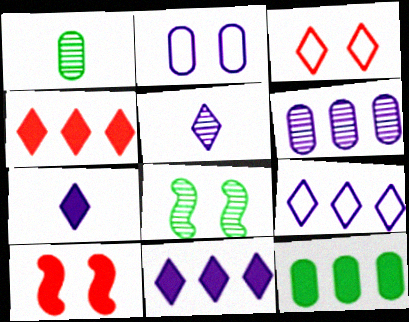[[1, 9, 10], 
[7, 10, 12]]